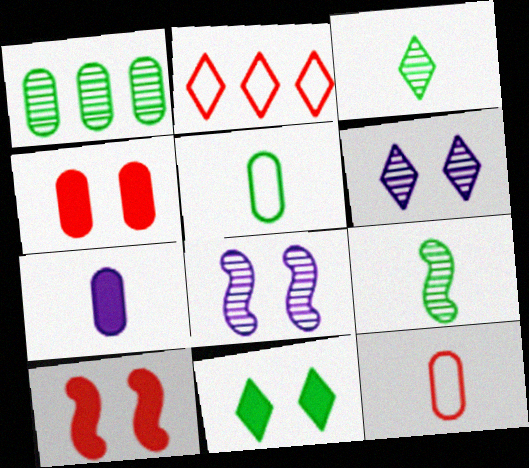[]